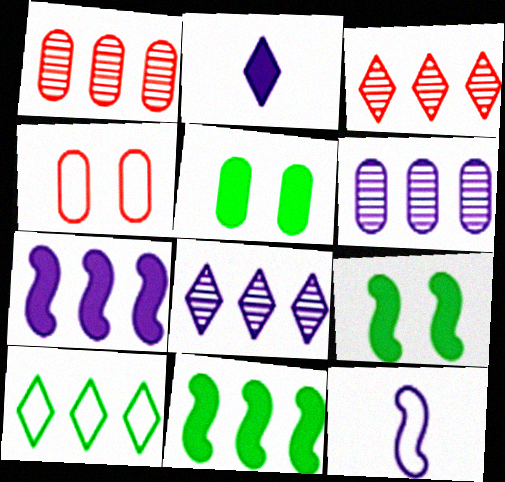[[1, 7, 10], 
[3, 5, 12], 
[4, 10, 12]]